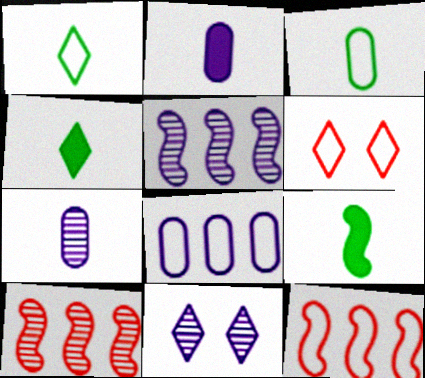[[5, 7, 11]]